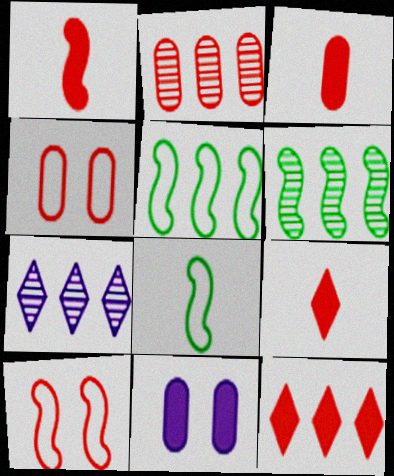[[1, 3, 9], 
[2, 3, 4], 
[2, 6, 7], 
[2, 9, 10]]